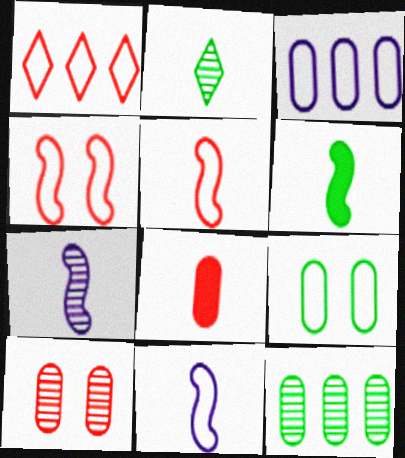[[1, 9, 11], 
[2, 8, 11], 
[5, 6, 7]]